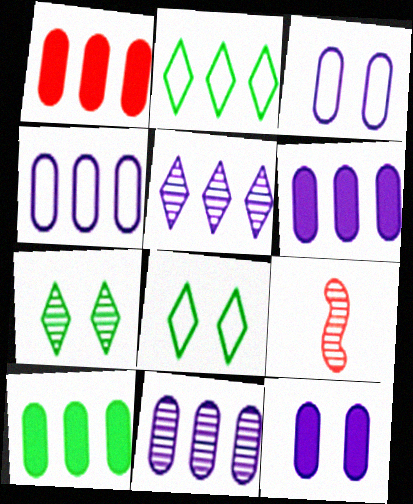[[1, 6, 10], 
[2, 9, 12], 
[4, 6, 11], 
[6, 8, 9], 
[7, 9, 11]]